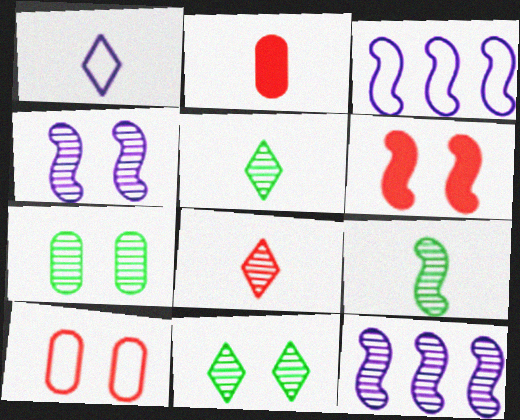[[1, 2, 9], 
[2, 3, 11], 
[3, 6, 9], 
[7, 8, 12]]